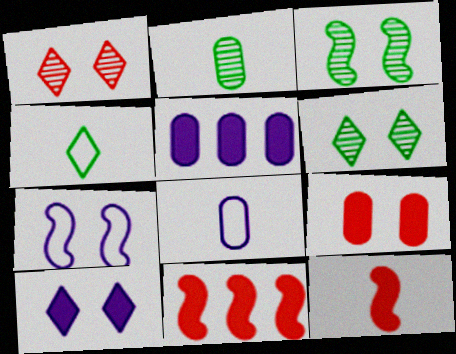[[6, 7, 9], 
[6, 8, 11]]